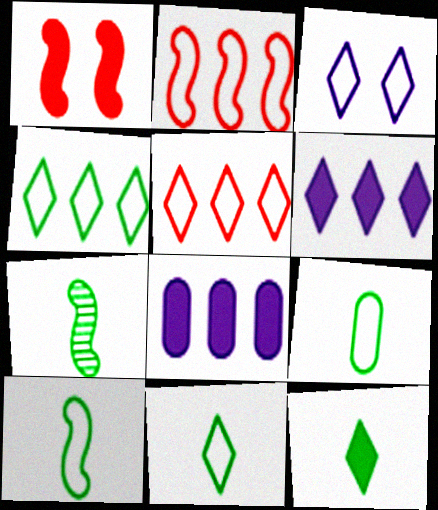[[1, 8, 12], 
[2, 3, 9], 
[3, 5, 11], 
[7, 9, 12], 
[9, 10, 11]]